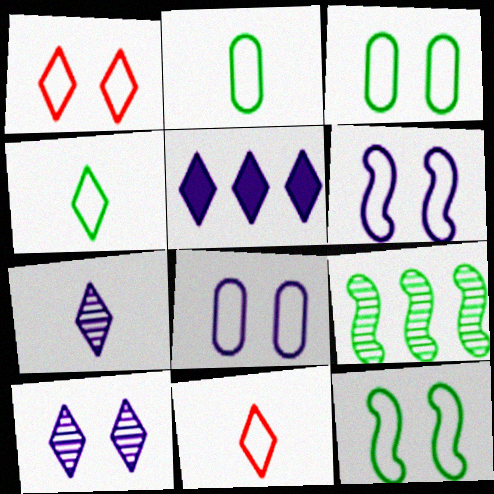[[1, 3, 6], 
[1, 8, 12]]